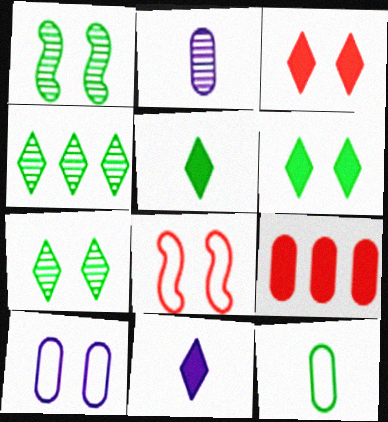[[1, 3, 10]]